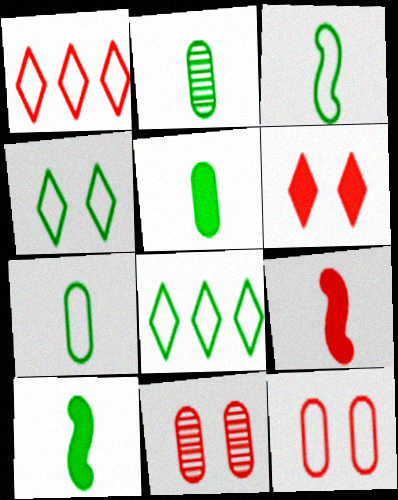[[1, 9, 11], 
[2, 5, 7]]